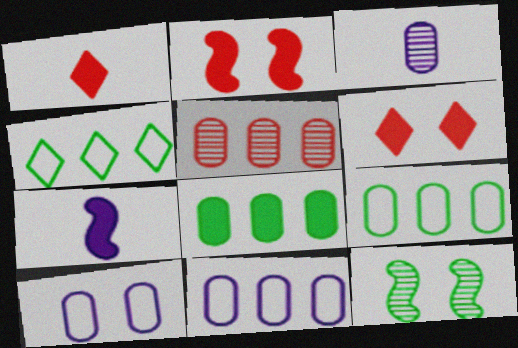[[1, 11, 12], 
[2, 3, 4], 
[5, 8, 11], 
[6, 7, 8], 
[6, 10, 12]]